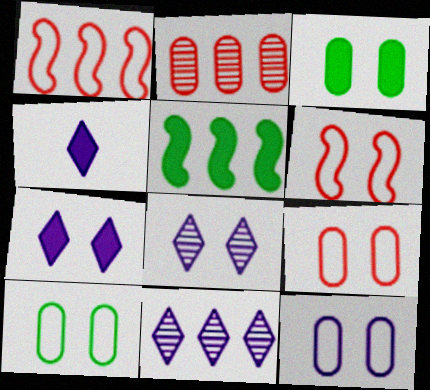[[3, 6, 8], 
[9, 10, 12]]